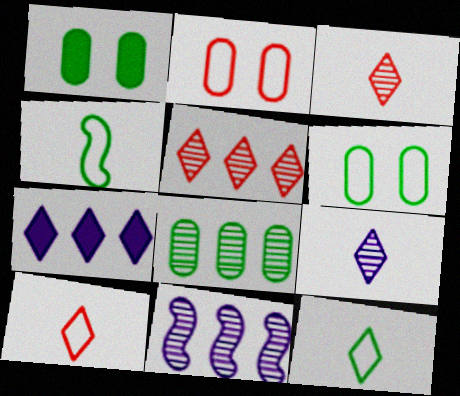[[1, 10, 11], 
[5, 8, 11]]